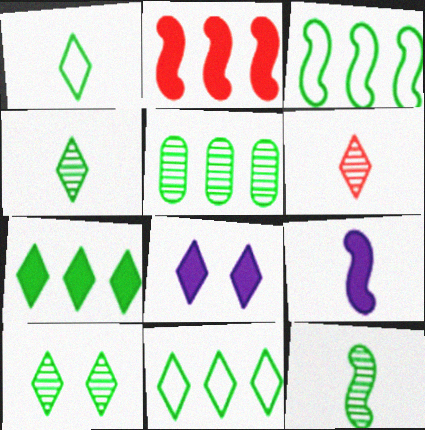[[1, 7, 10], 
[3, 5, 7], 
[5, 10, 12], 
[6, 8, 11]]